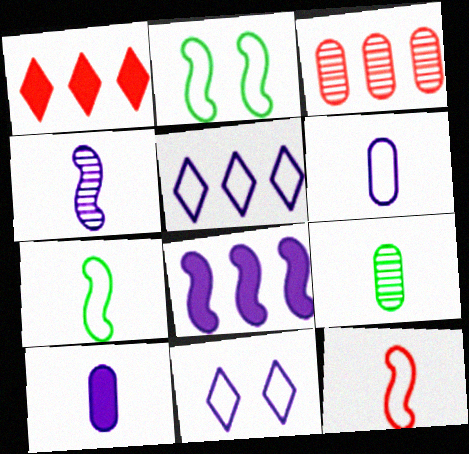[]